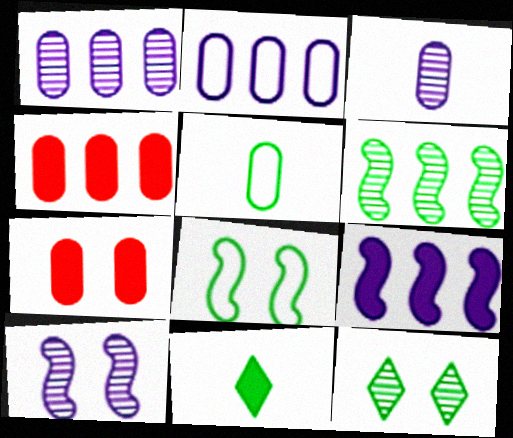[[1, 5, 7], 
[7, 9, 11]]